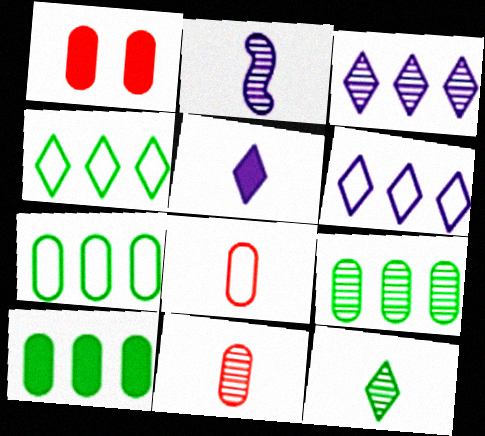[[1, 2, 4], 
[2, 11, 12], 
[7, 9, 10]]